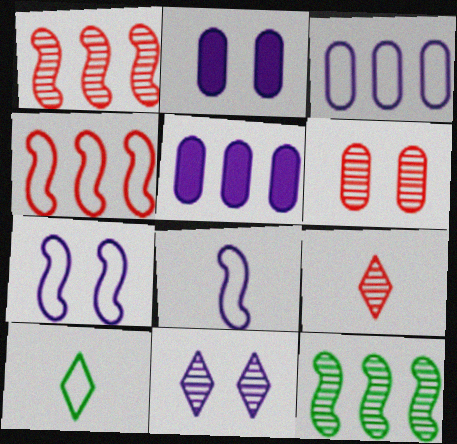[[1, 2, 10], 
[1, 6, 9], 
[2, 7, 11], 
[5, 8, 11]]